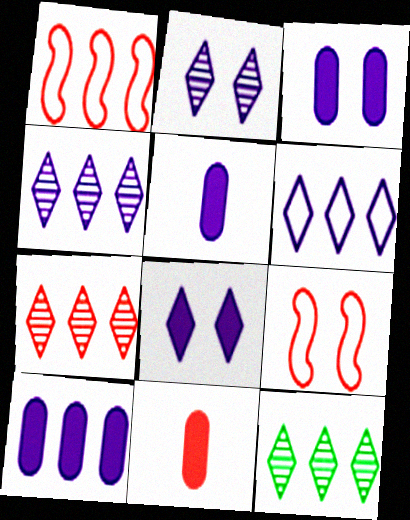[[1, 10, 12], 
[3, 5, 10], 
[4, 7, 12], 
[5, 9, 12], 
[7, 9, 11]]